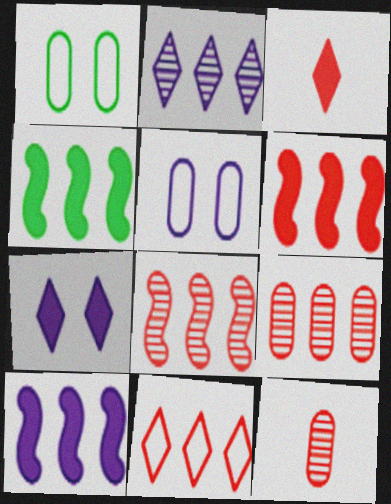[[4, 6, 10], 
[6, 9, 11]]